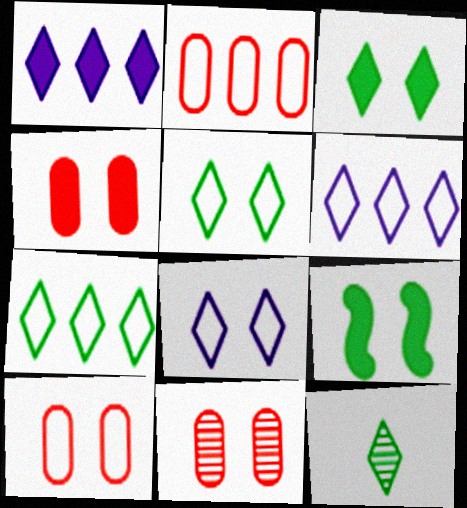[[3, 7, 12], 
[4, 10, 11], 
[8, 9, 11]]